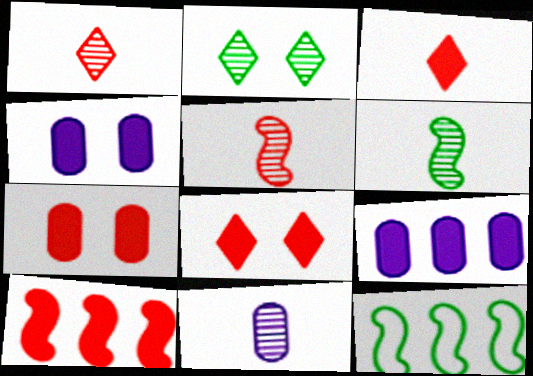[[1, 4, 12], 
[1, 6, 11], 
[3, 7, 10], 
[8, 11, 12]]